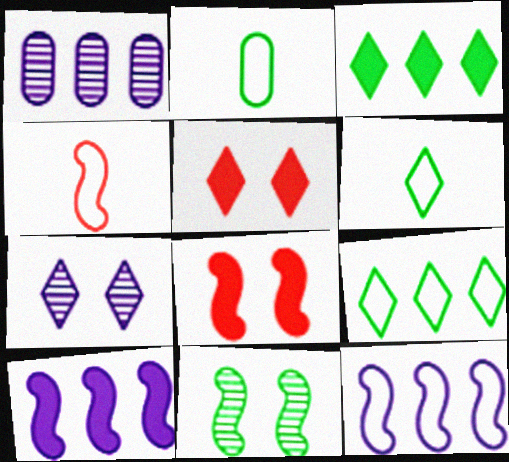[[1, 6, 8], 
[2, 3, 11], 
[4, 10, 11]]